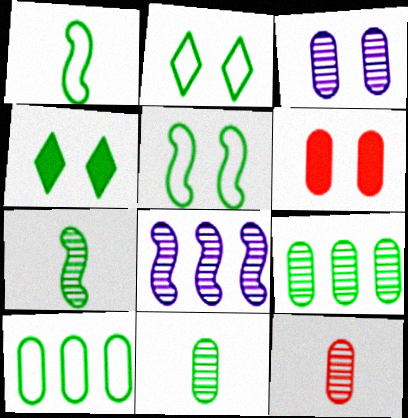[[1, 2, 10], 
[1, 4, 9], 
[3, 9, 12], 
[4, 7, 10]]